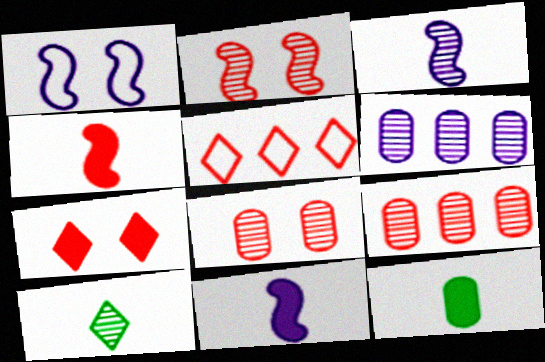[[2, 6, 10], 
[4, 5, 8]]